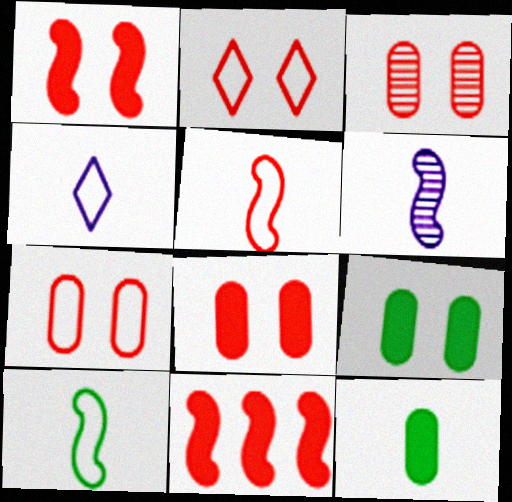[[1, 2, 3], 
[3, 7, 8]]